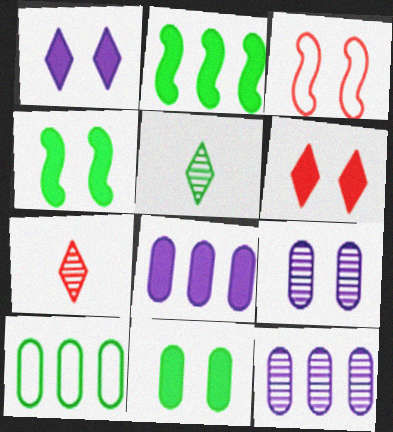[[3, 5, 8], 
[4, 5, 10]]